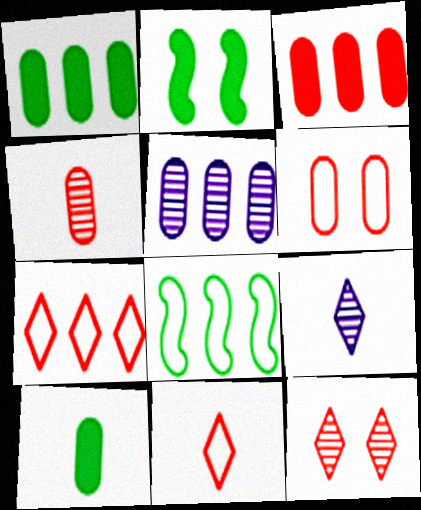[[2, 5, 11], 
[3, 4, 6], 
[5, 6, 10]]